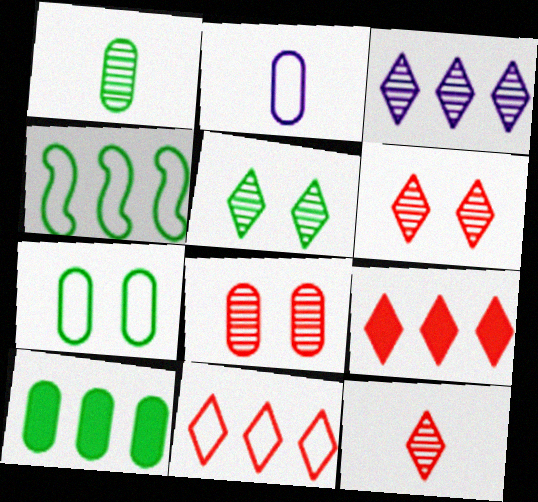[[1, 7, 10], 
[2, 8, 10], 
[3, 5, 12]]